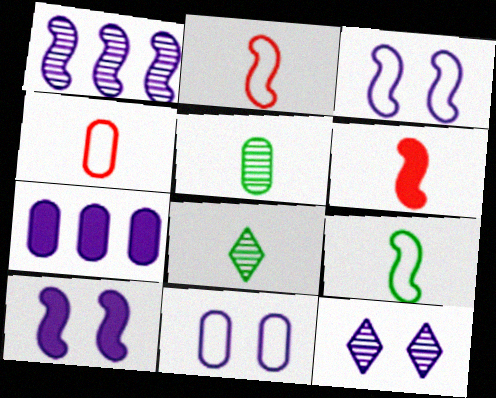[[10, 11, 12]]